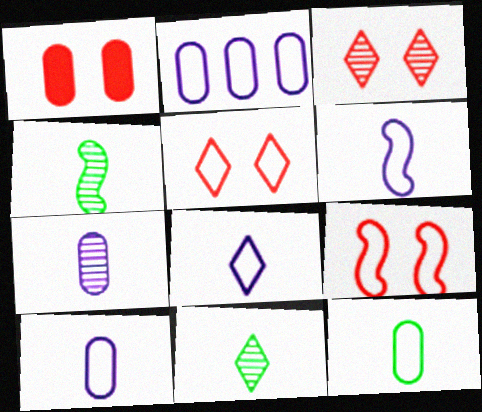[[1, 3, 9], 
[6, 8, 10]]